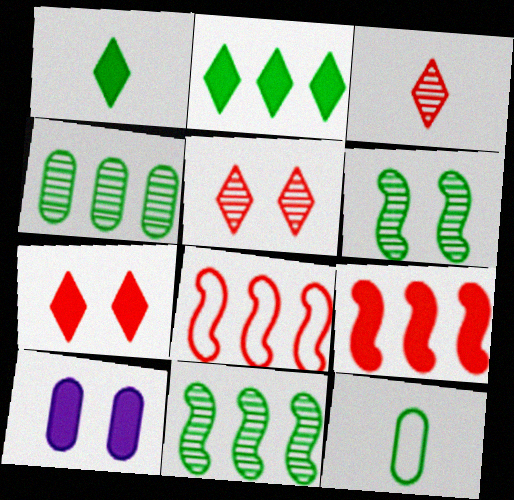[[1, 9, 10], 
[2, 6, 12]]